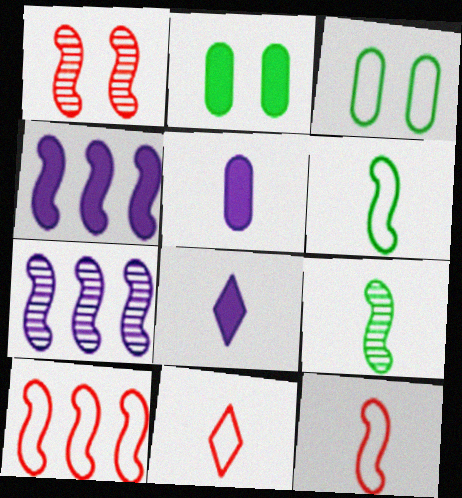[[1, 4, 6], 
[1, 7, 9], 
[2, 7, 11], 
[5, 9, 11]]